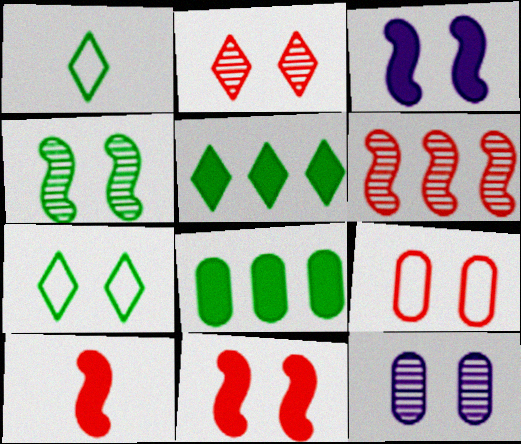[[1, 4, 8], 
[2, 4, 12], 
[2, 9, 11], 
[7, 11, 12]]